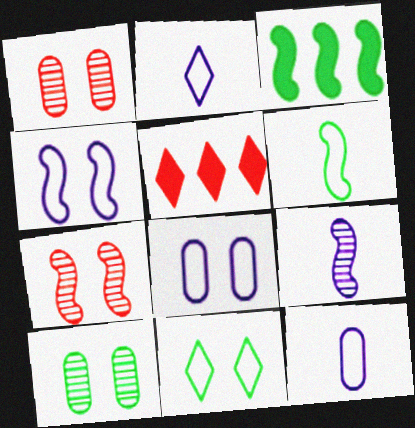[[1, 2, 3]]